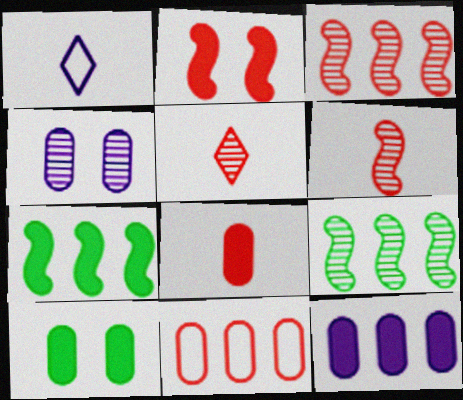[[1, 3, 10], 
[2, 5, 11], 
[4, 5, 9], 
[8, 10, 12]]